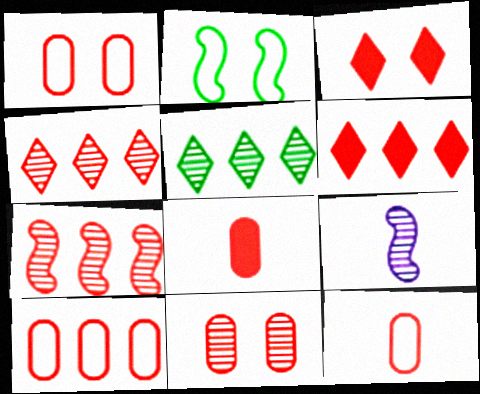[[1, 10, 12], 
[3, 7, 12], 
[5, 9, 11], 
[6, 7, 10], 
[8, 10, 11]]